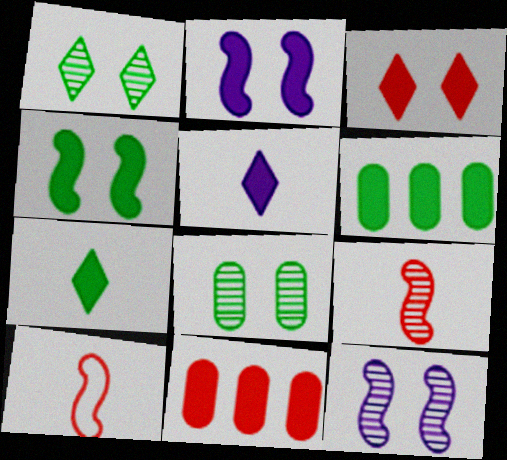[[2, 7, 11], 
[4, 5, 11], 
[4, 6, 7]]